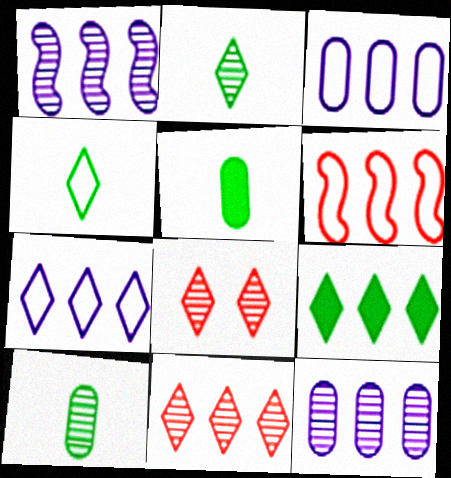[[1, 8, 10], 
[6, 9, 12], 
[7, 9, 11]]